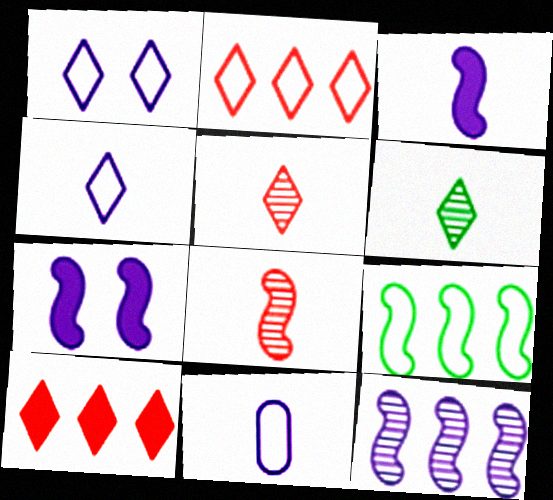[[1, 6, 10], 
[7, 8, 9]]